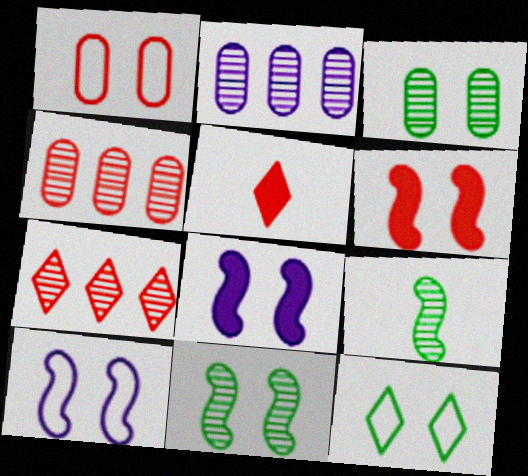[[1, 10, 12], 
[6, 10, 11]]